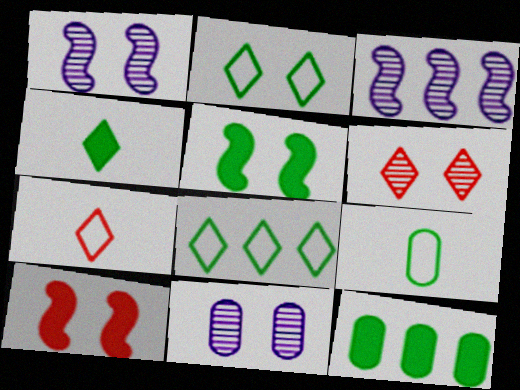[[1, 7, 12], 
[2, 10, 11], 
[4, 5, 12]]